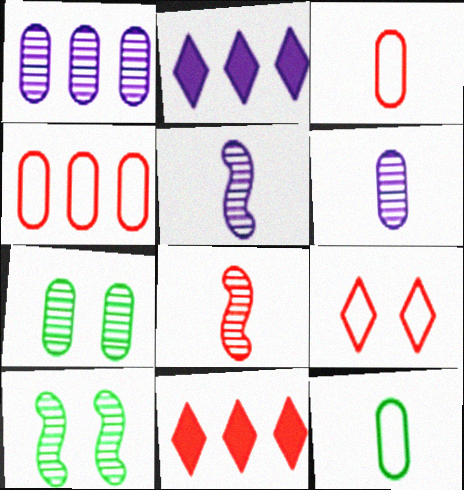[[2, 3, 10]]